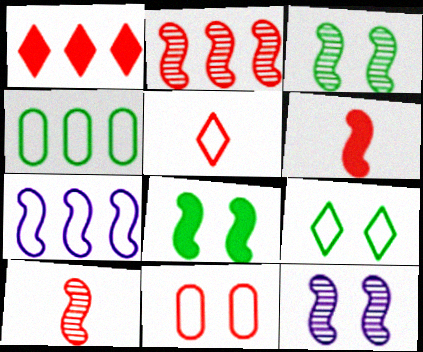[[1, 10, 11], 
[3, 6, 7], 
[7, 8, 10]]